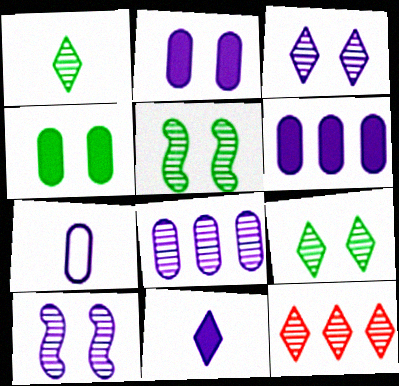[[1, 3, 12], 
[2, 7, 8]]